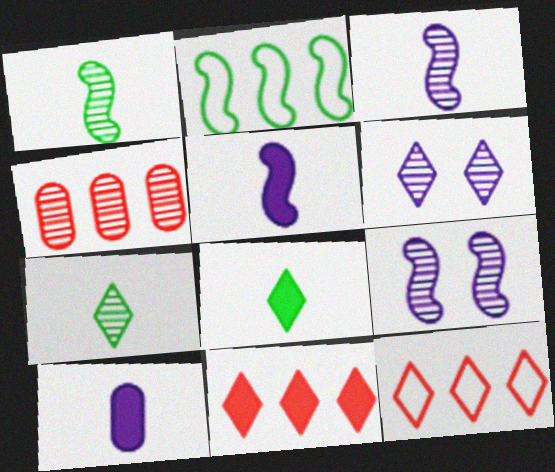[[1, 4, 6], 
[4, 7, 9], 
[6, 8, 12]]